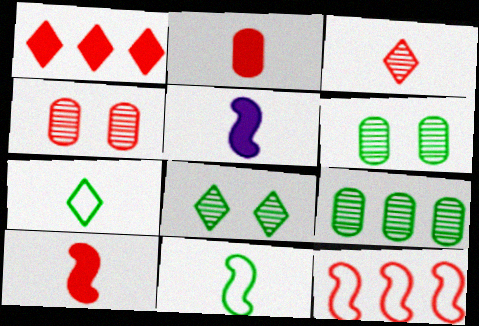[]